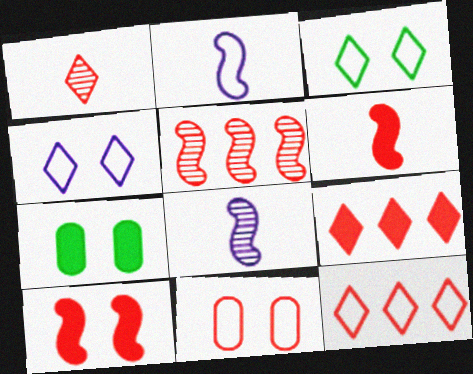[[7, 8, 12]]